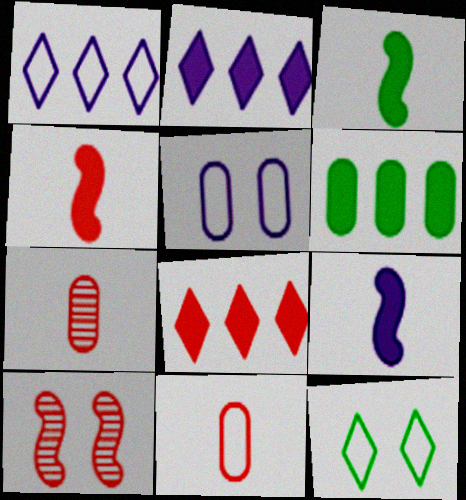[[3, 4, 9], 
[5, 6, 7], 
[8, 10, 11]]